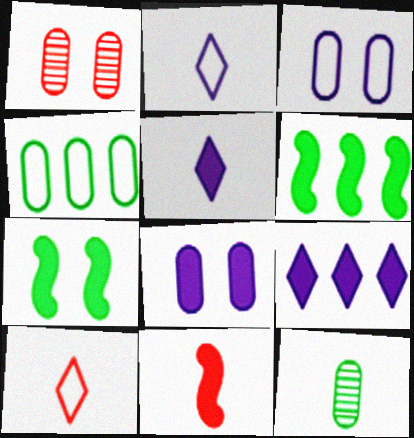[[1, 2, 6], 
[2, 11, 12]]